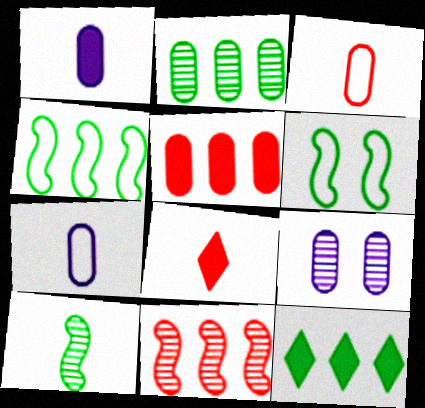[[2, 4, 12], 
[4, 8, 9], 
[7, 8, 10]]